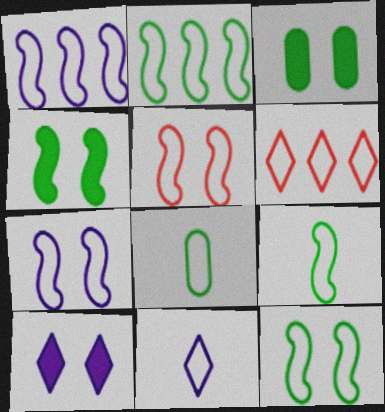[[1, 5, 9], 
[2, 9, 12], 
[5, 7, 12], 
[6, 7, 8]]